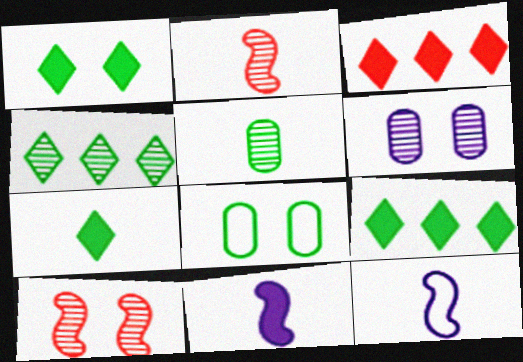[[1, 7, 9], 
[2, 4, 6]]